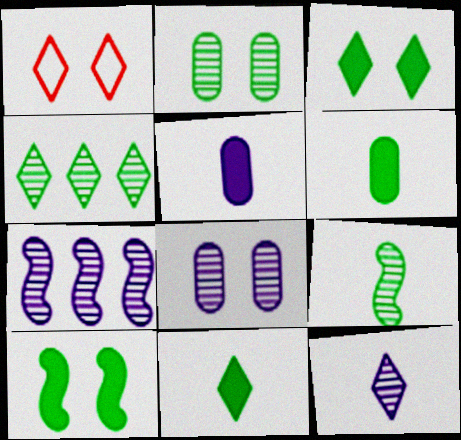[[1, 6, 7], 
[1, 8, 10], 
[2, 4, 9], 
[7, 8, 12]]